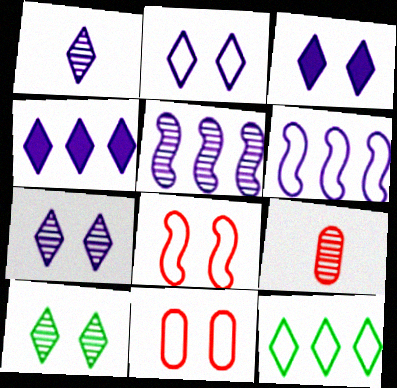[[1, 2, 4], 
[2, 3, 7], 
[5, 9, 10]]